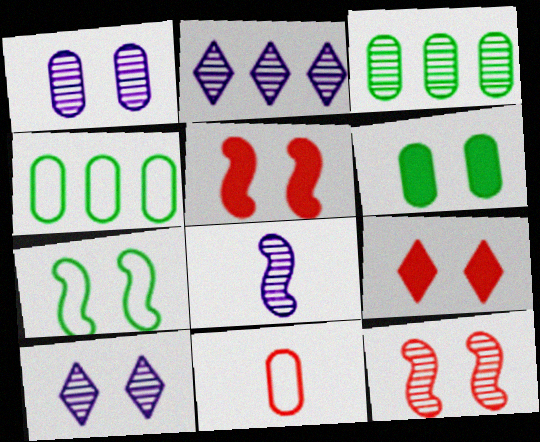[[1, 2, 8], 
[1, 7, 9], 
[4, 8, 9]]